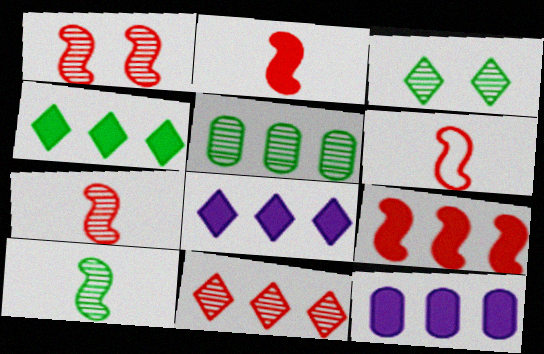[[1, 6, 9], 
[2, 6, 7], 
[3, 5, 10], 
[3, 6, 12], 
[4, 9, 12]]